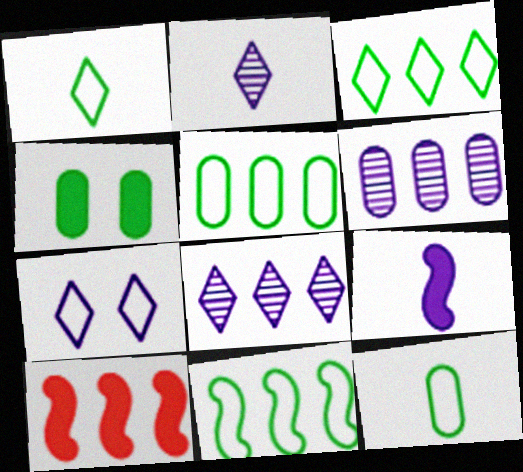[[3, 5, 11], 
[3, 6, 10], 
[5, 8, 10], 
[6, 7, 9]]